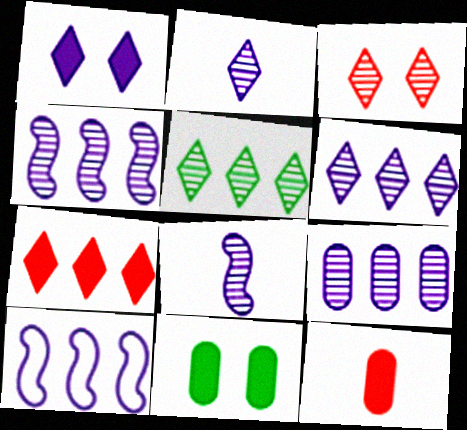[[2, 3, 5], 
[4, 6, 9]]